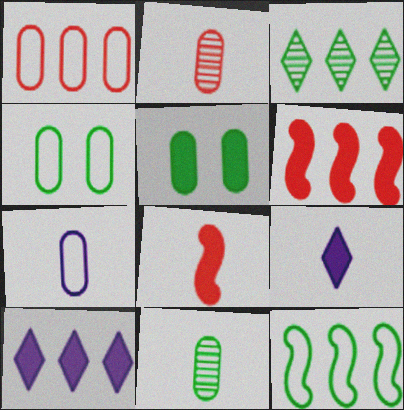[[1, 4, 7], 
[5, 6, 9], 
[5, 8, 10]]